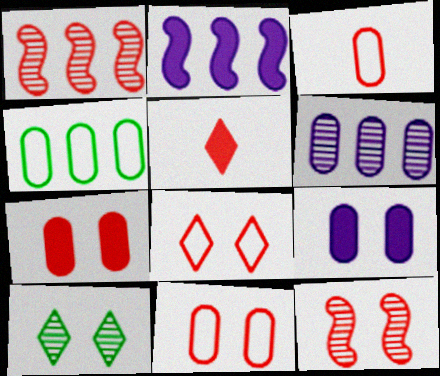[[1, 5, 11], 
[2, 3, 10], 
[7, 8, 12]]